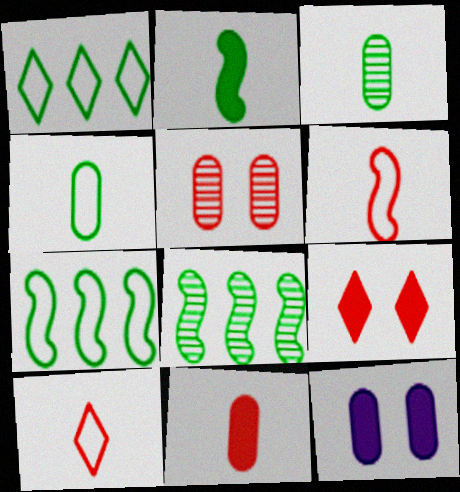[[8, 10, 12]]